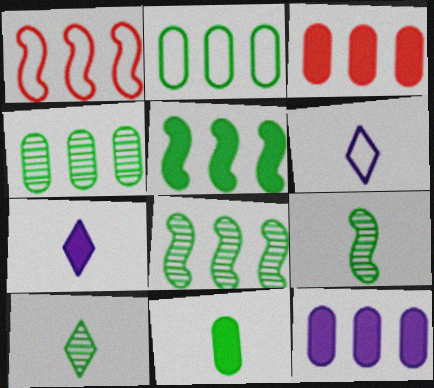[]